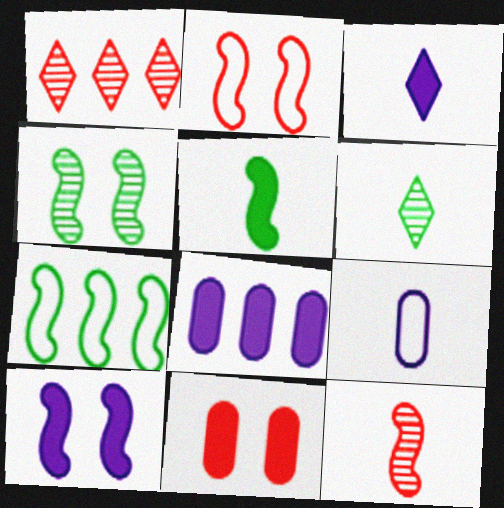[[1, 7, 8], 
[2, 4, 10], 
[2, 6, 8], 
[3, 8, 10], 
[4, 5, 7], 
[7, 10, 12]]